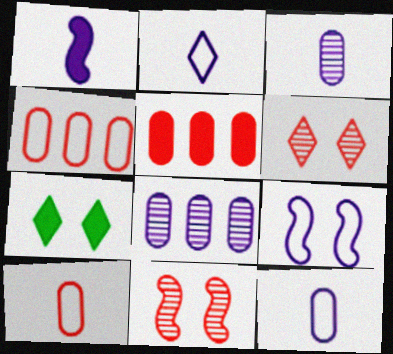[[1, 2, 3], 
[1, 5, 7]]